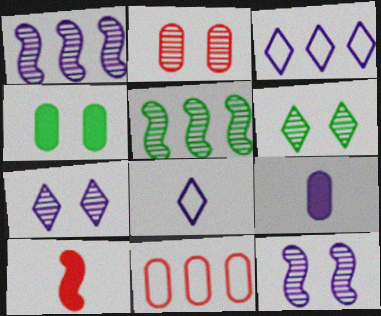[[2, 6, 12], 
[3, 9, 12]]